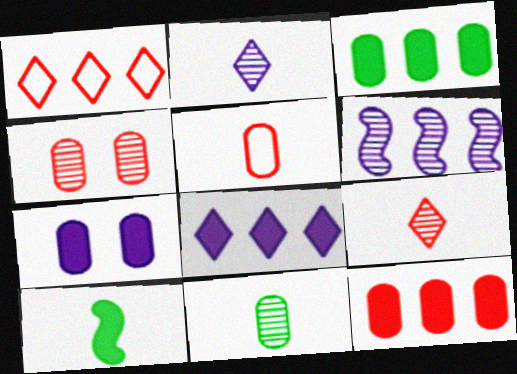[[1, 3, 6], 
[2, 5, 10], 
[4, 5, 12]]